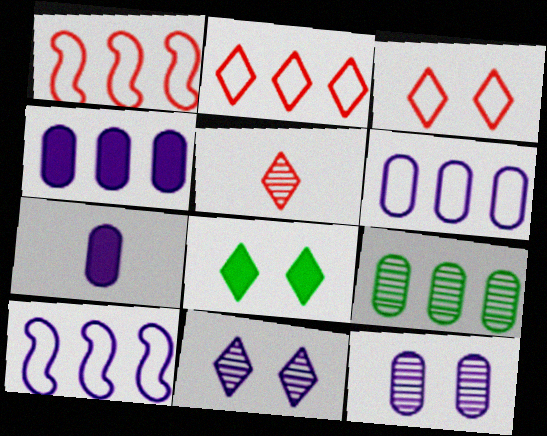[[3, 8, 11], 
[6, 7, 12], 
[7, 10, 11]]